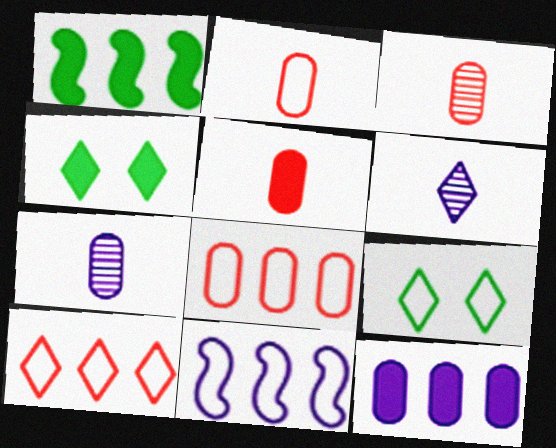[[2, 3, 5], 
[2, 9, 11], 
[3, 4, 11], 
[4, 6, 10]]